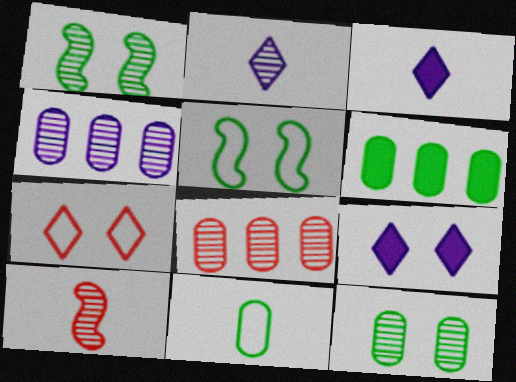[[1, 2, 8], 
[3, 5, 8], 
[3, 10, 11], 
[6, 11, 12]]